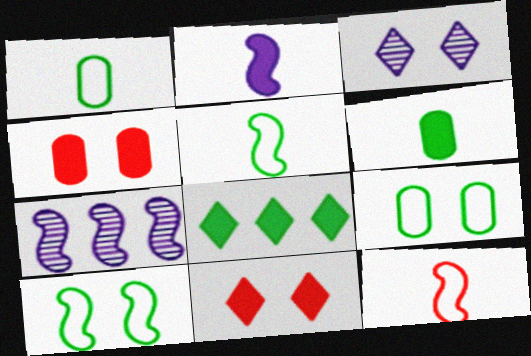[[1, 7, 11], 
[2, 4, 8], 
[3, 4, 10]]